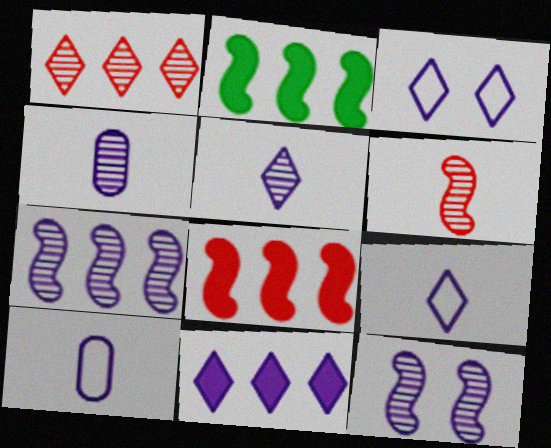[[3, 5, 11], 
[10, 11, 12]]